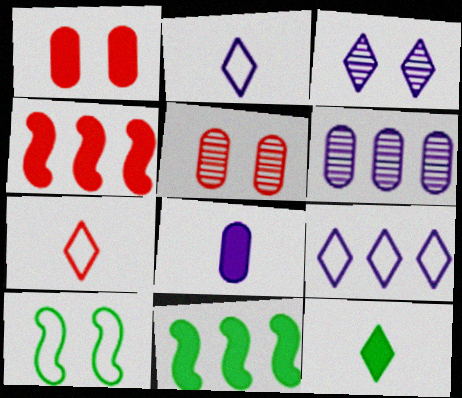[[1, 3, 10], 
[2, 5, 11], 
[4, 5, 7]]